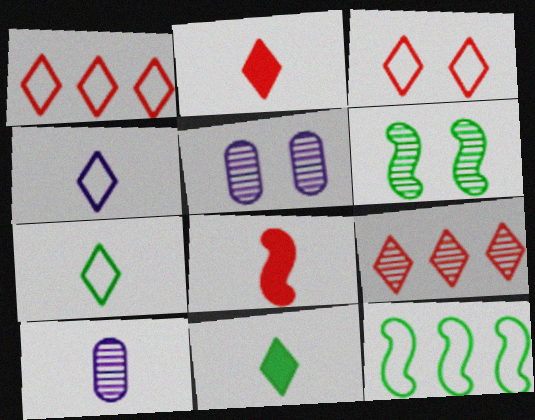[[2, 3, 9], 
[2, 5, 12], 
[6, 9, 10], 
[7, 8, 10]]